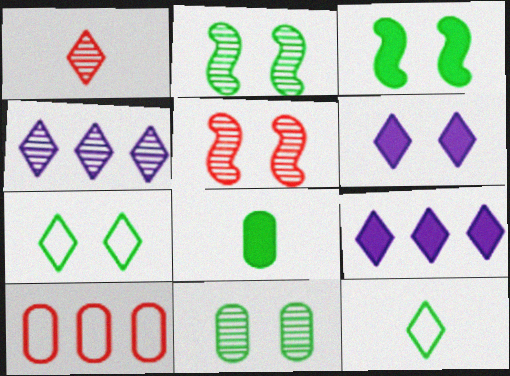[[1, 7, 9], 
[3, 7, 11]]